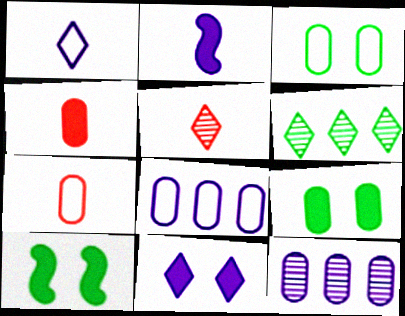[[3, 4, 12], 
[3, 7, 8], 
[5, 8, 10], 
[7, 9, 12]]